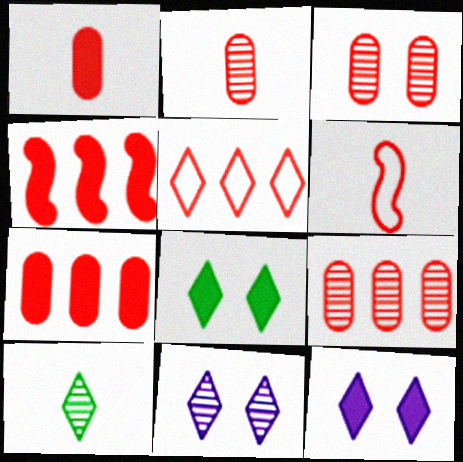[[2, 3, 9], 
[4, 5, 9], 
[5, 10, 12]]